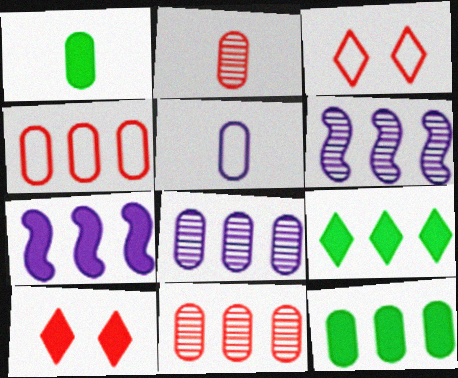[[1, 2, 5], 
[1, 3, 6], 
[1, 7, 10], 
[4, 6, 9], 
[4, 8, 12]]